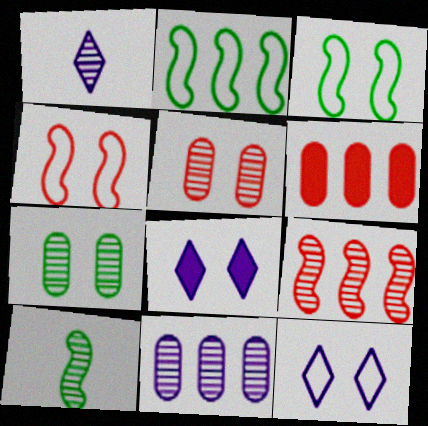[[1, 3, 6], 
[1, 7, 9], 
[3, 5, 8], 
[4, 7, 8], 
[6, 10, 12]]